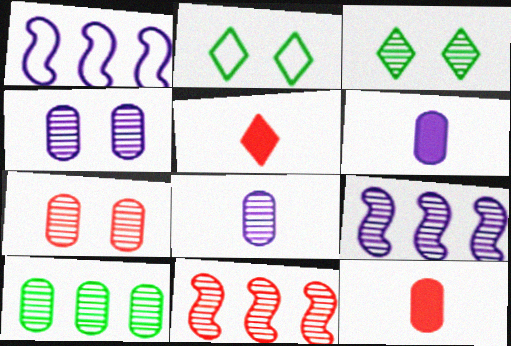[[1, 3, 12], 
[2, 6, 11], 
[2, 9, 12], 
[3, 8, 11], 
[7, 8, 10]]